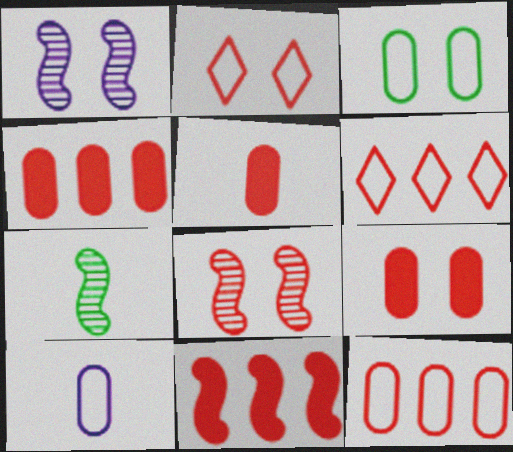[[2, 8, 9], 
[3, 10, 12], 
[4, 5, 9], 
[5, 6, 8]]